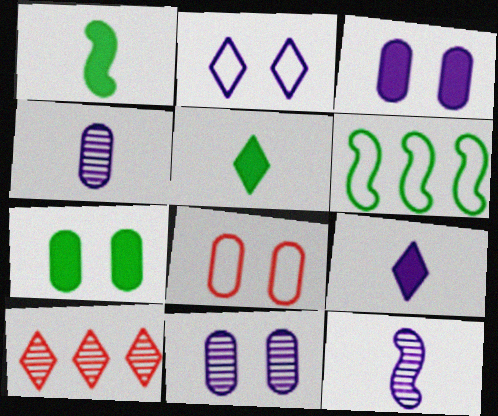[[2, 5, 10], 
[7, 8, 11]]